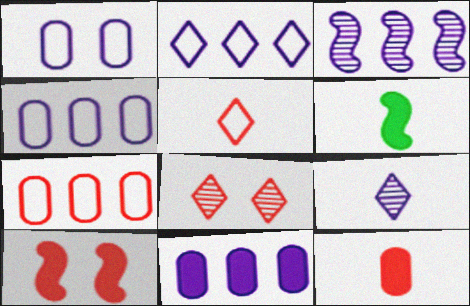[[2, 3, 11], 
[4, 6, 8]]